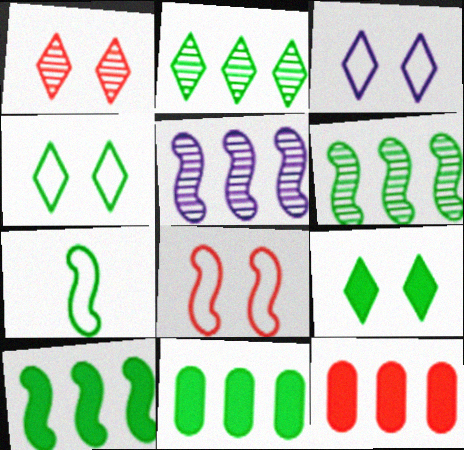[[1, 3, 9]]